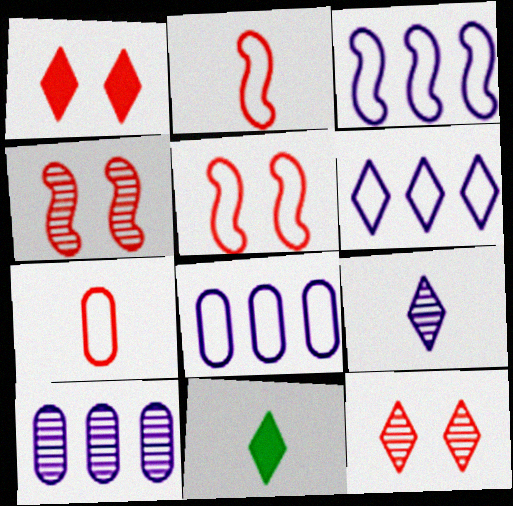[[3, 6, 8], 
[4, 8, 11], 
[5, 10, 11], 
[6, 11, 12]]